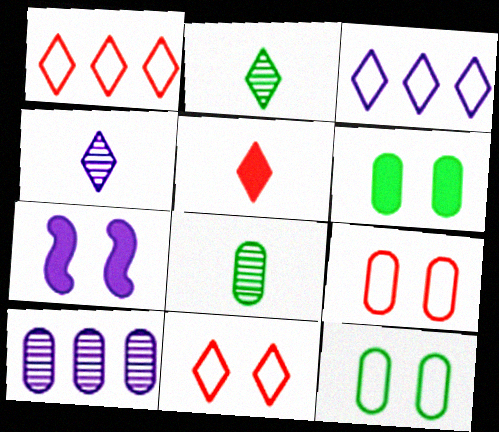[[1, 7, 8]]